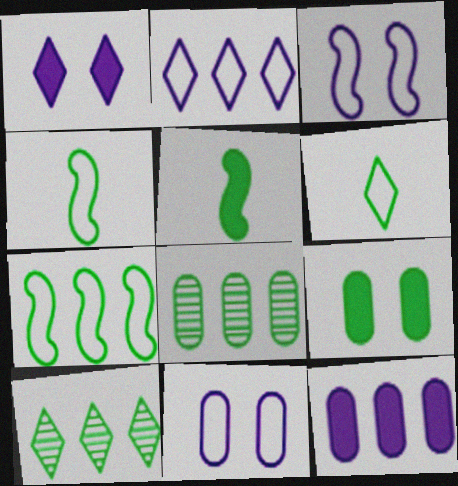[[4, 9, 10]]